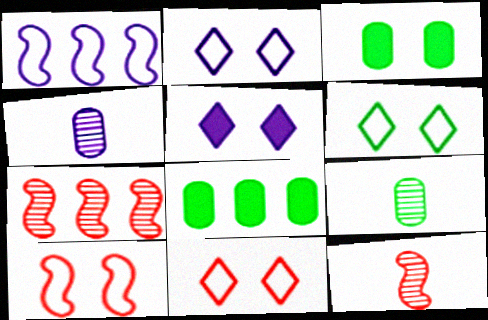[[1, 4, 5], 
[2, 6, 11], 
[2, 8, 12]]